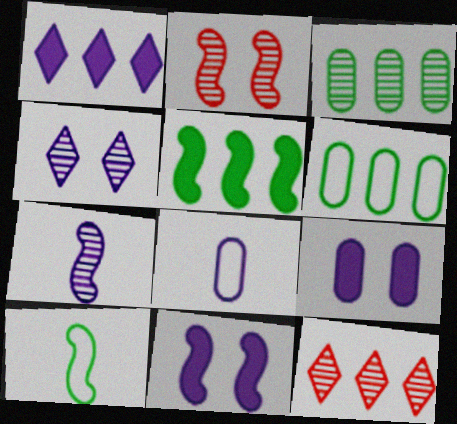[[9, 10, 12]]